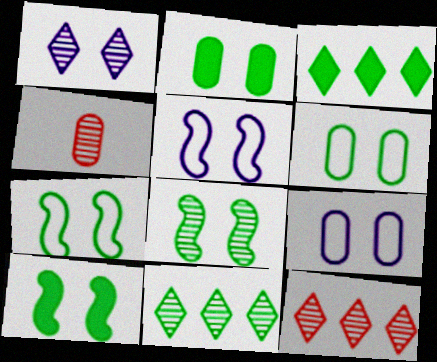[[3, 4, 5], 
[7, 8, 10]]